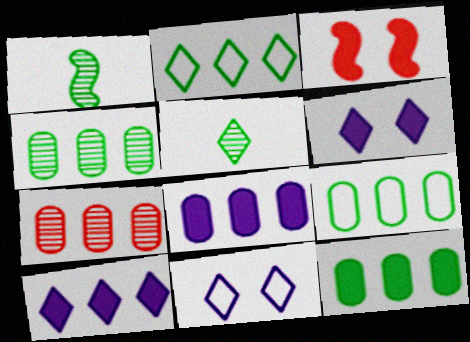[[4, 9, 12], 
[7, 8, 9]]